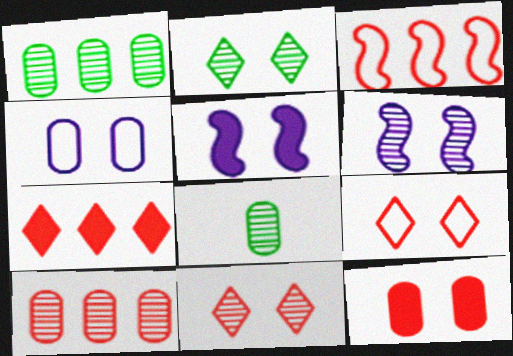[[3, 7, 10]]